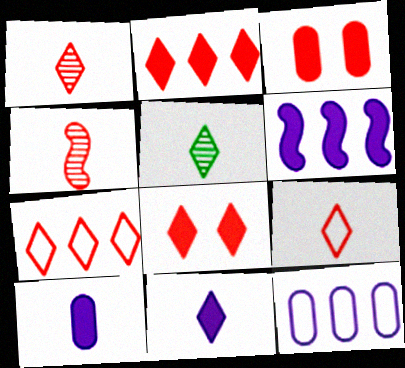[[1, 7, 8], 
[3, 4, 7], 
[5, 9, 11]]